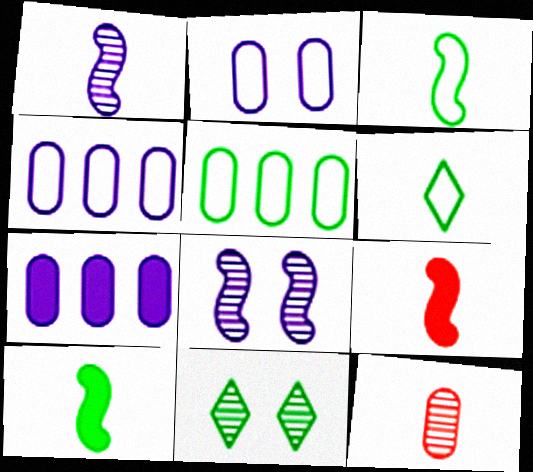[[1, 3, 9], 
[4, 9, 11], 
[5, 10, 11]]